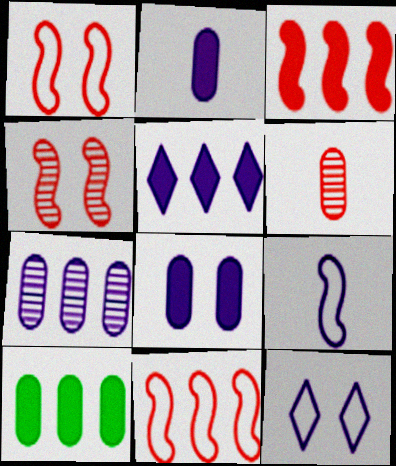[[3, 5, 10]]